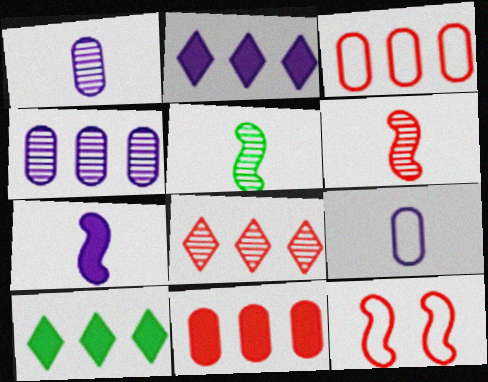[[1, 10, 12]]